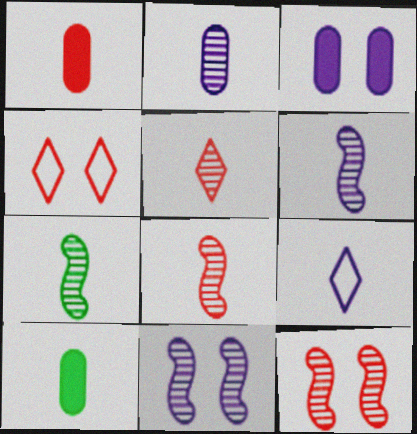[[1, 7, 9], 
[2, 5, 7], 
[6, 7, 8], 
[8, 9, 10]]